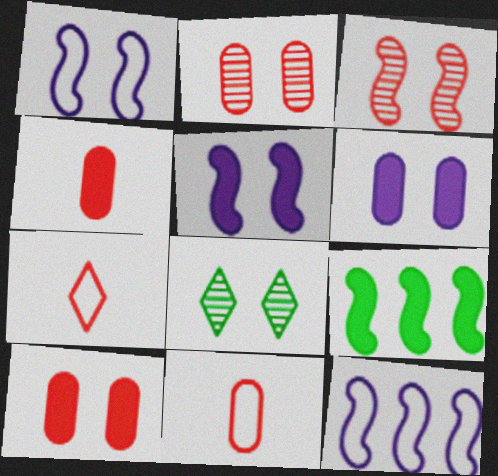[[1, 8, 10], 
[4, 8, 12]]